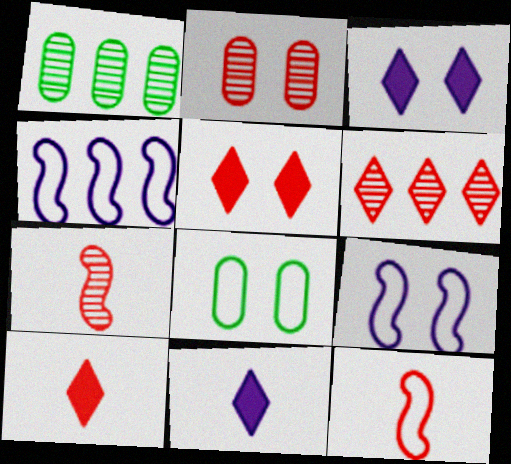[[1, 3, 12], 
[1, 9, 10], 
[2, 6, 7]]